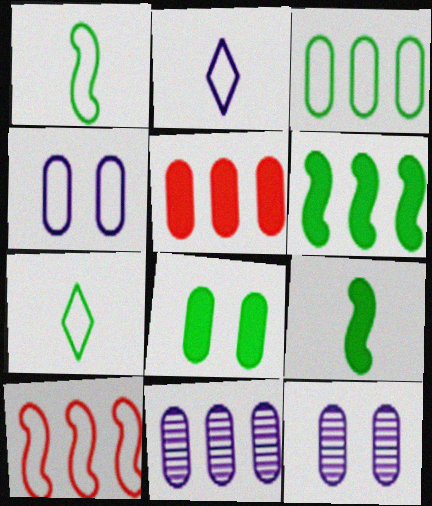[[3, 5, 11], 
[4, 7, 10]]